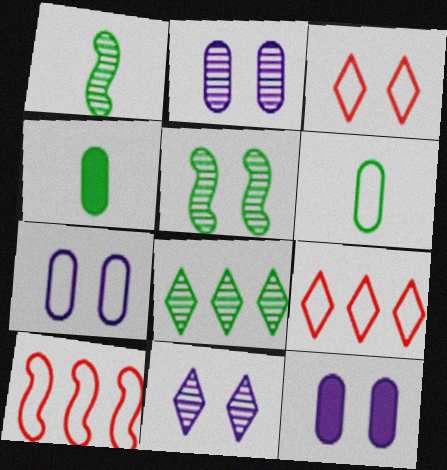[[1, 9, 12], 
[2, 7, 12], 
[3, 5, 12], 
[4, 10, 11]]